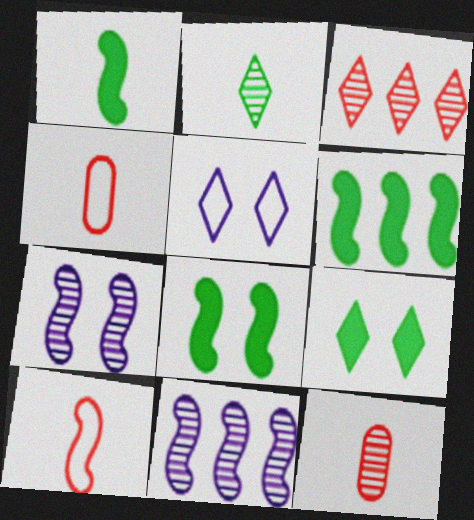[[1, 6, 8], 
[4, 9, 11], 
[5, 6, 12], 
[6, 7, 10], 
[8, 10, 11]]